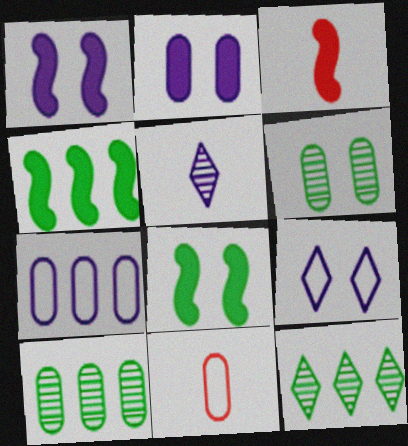[[1, 3, 4], 
[1, 5, 7], 
[1, 11, 12], 
[2, 10, 11], 
[3, 9, 10]]